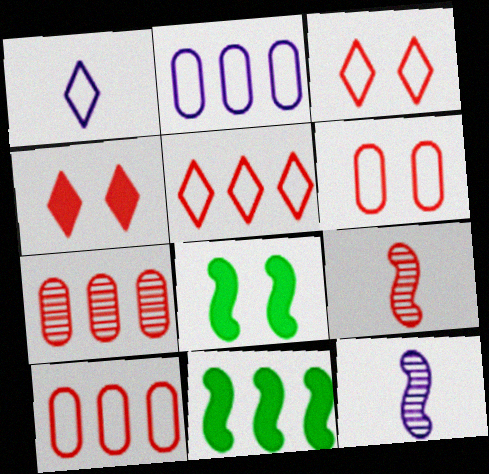[[1, 7, 8], 
[4, 9, 10]]